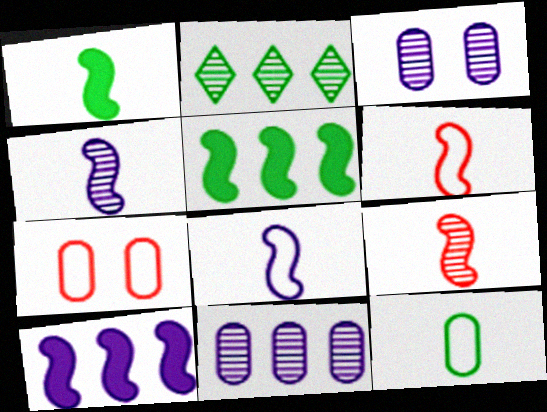[[1, 4, 6], 
[1, 8, 9], 
[2, 3, 9]]